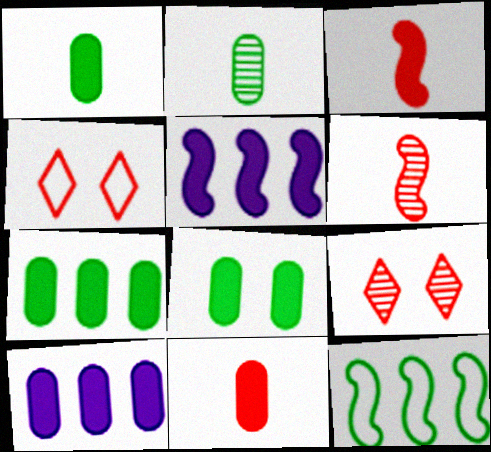[[1, 7, 8], 
[2, 4, 5], 
[8, 10, 11]]